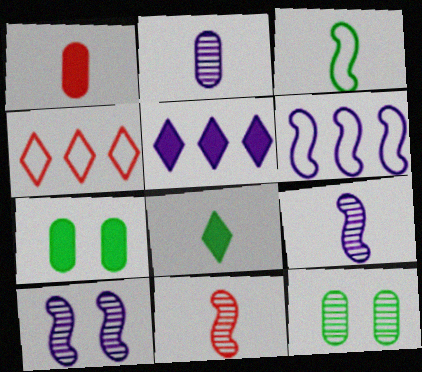[[4, 7, 9]]